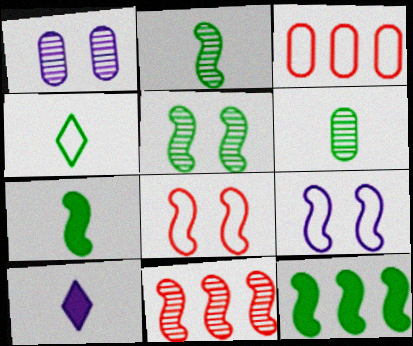[[3, 4, 9], 
[3, 5, 10], 
[4, 6, 7], 
[7, 9, 11]]